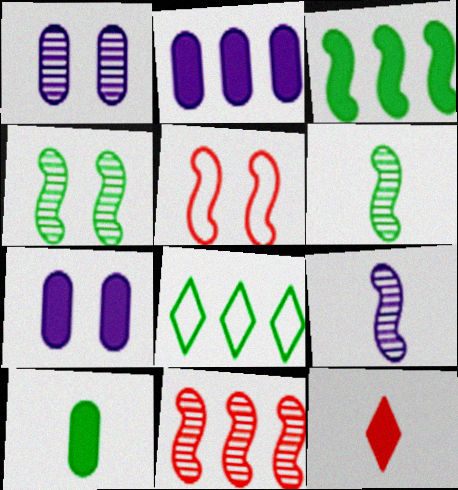[[2, 8, 11], 
[3, 5, 9], 
[3, 7, 12], 
[4, 8, 10], 
[4, 9, 11]]